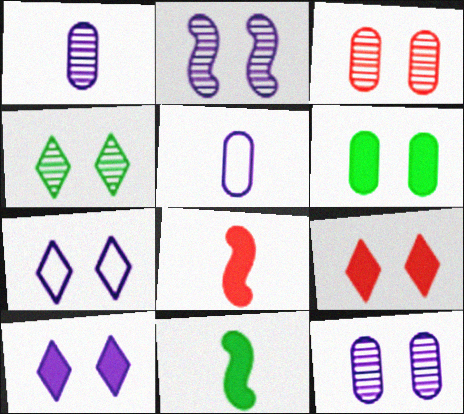[[2, 3, 4], 
[4, 7, 9]]